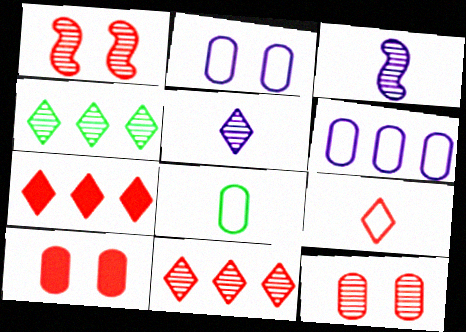[[3, 4, 12]]